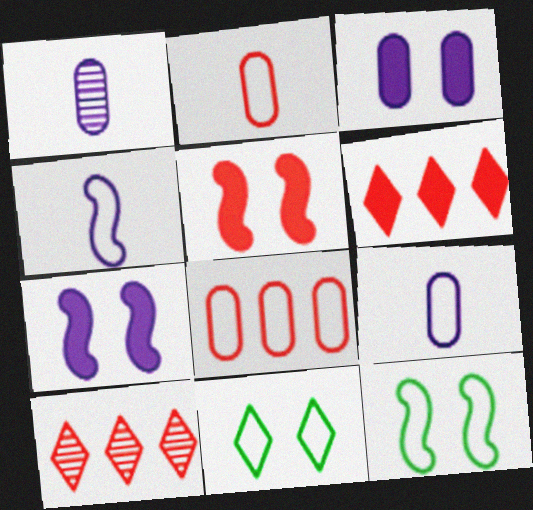[[1, 6, 12], 
[2, 5, 10], 
[4, 8, 11]]